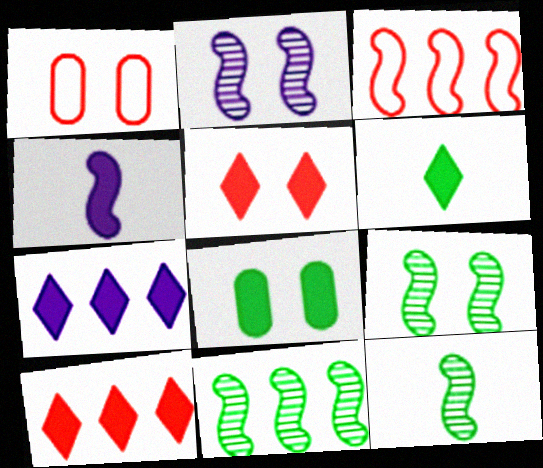[[1, 7, 12], 
[3, 4, 9], 
[4, 8, 10], 
[5, 6, 7], 
[9, 11, 12]]